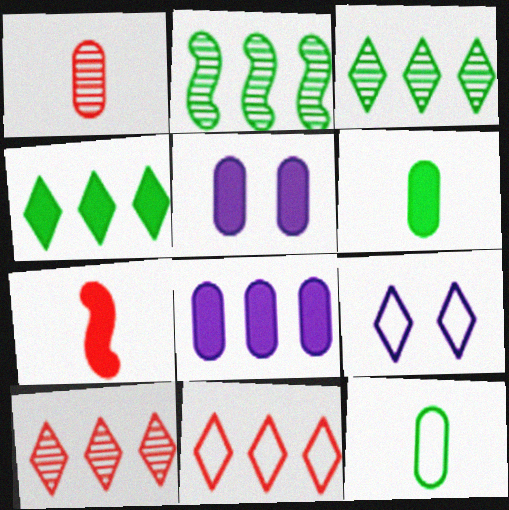[[2, 8, 11], 
[4, 5, 7]]